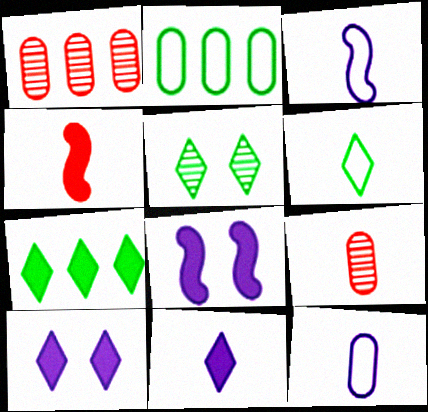[[1, 6, 8], 
[5, 6, 7]]